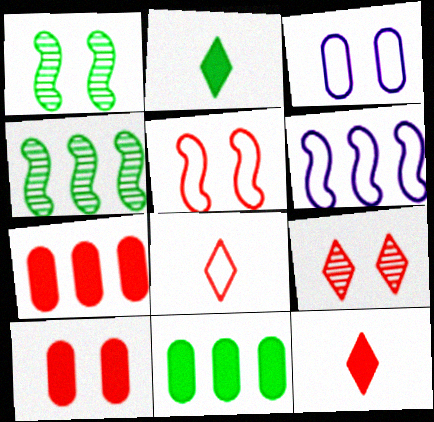[[3, 4, 12], 
[5, 9, 10]]